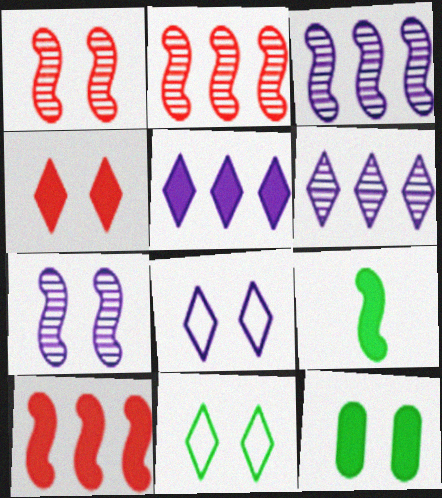[[1, 8, 12]]